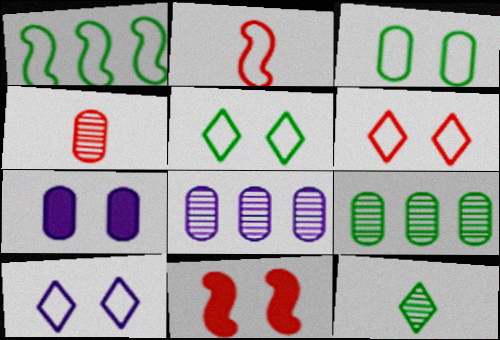[[5, 6, 10]]